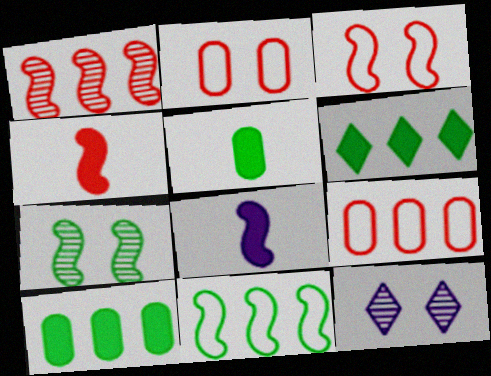[[1, 3, 4]]